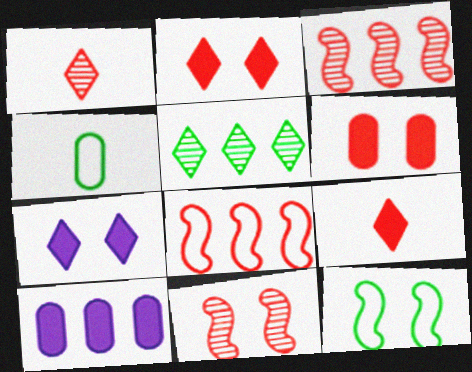[[1, 6, 8], 
[1, 10, 12], 
[3, 4, 7], 
[5, 8, 10]]